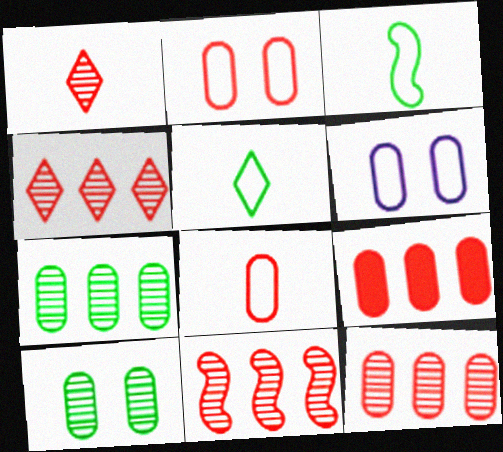[[4, 11, 12]]